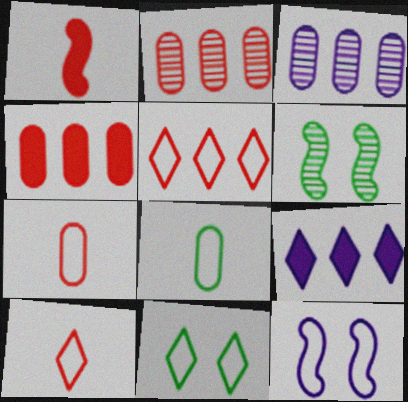[[1, 3, 11], 
[5, 8, 12], 
[6, 7, 9]]